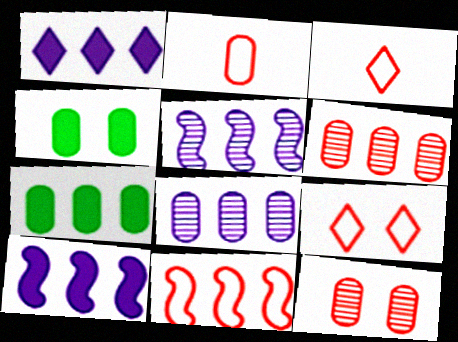[[2, 4, 8], 
[2, 9, 11], 
[3, 4, 5]]